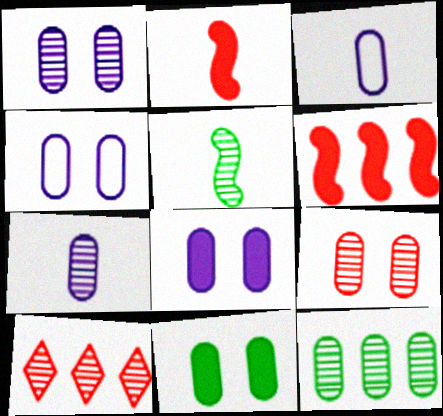[[1, 4, 8], 
[1, 5, 10], 
[4, 9, 11], 
[7, 9, 12]]